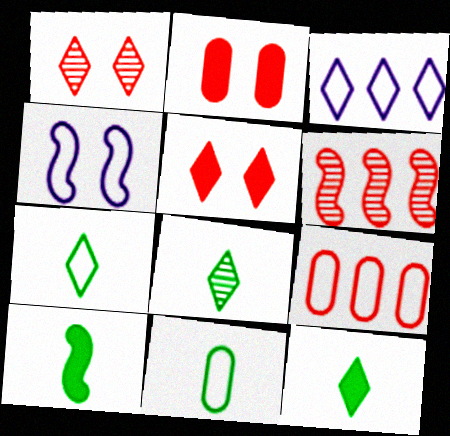[[1, 3, 12], 
[3, 5, 8], 
[4, 6, 10], 
[4, 7, 9], 
[7, 8, 12], 
[8, 10, 11]]